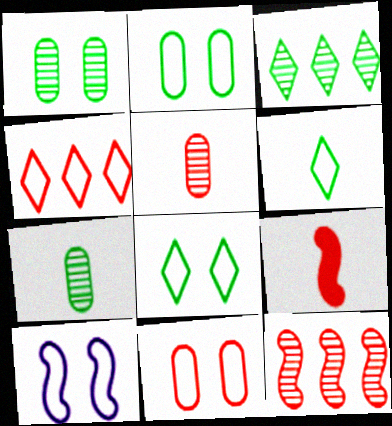[[8, 10, 11]]